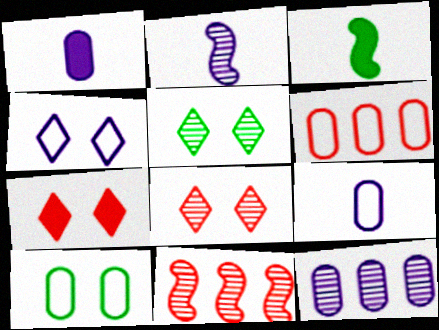[[4, 5, 7], 
[6, 9, 10]]